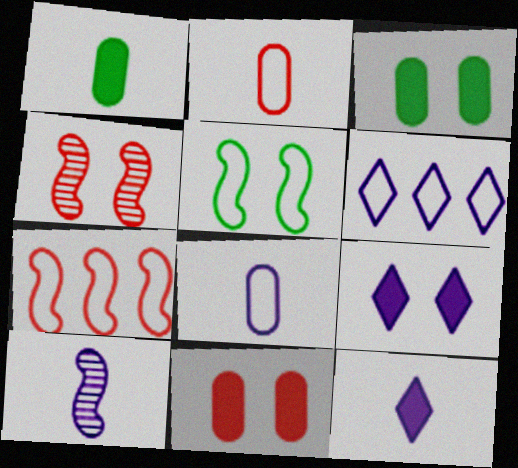[[1, 4, 6], 
[2, 5, 6], 
[8, 10, 12]]